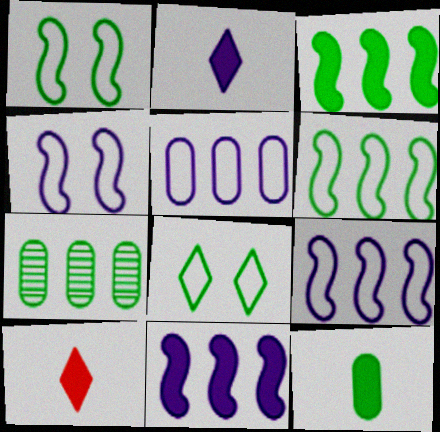[[4, 7, 10]]